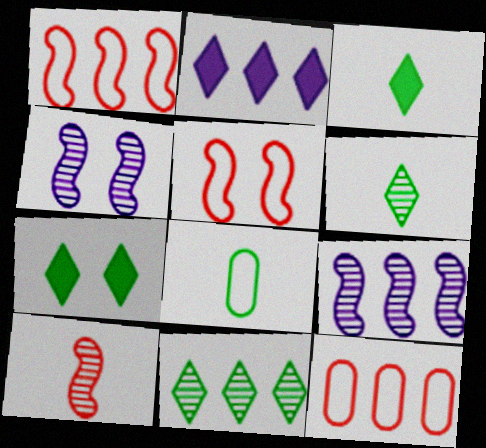[[3, 4, 12]]